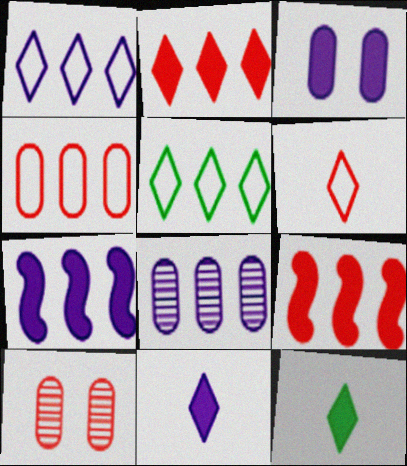[[1, 7, 8], 
[3, 7, 11], 
[3, 9, 12], 
[5, 8, 9], 
[6, 9, 10]]